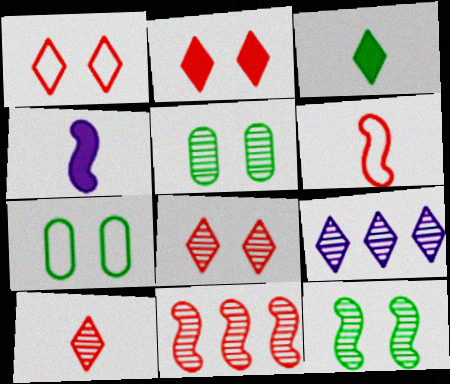[[1, 2, 8], 
[1, 3, 9]]